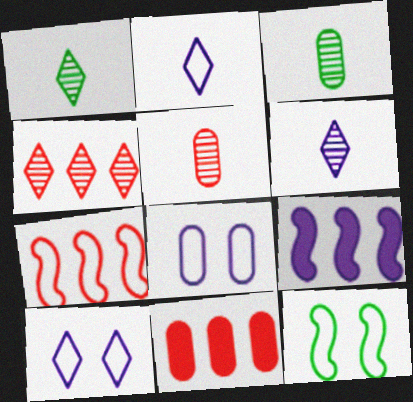[[3, 8, 11], 
[4, 7, 11], 
[6, 8, 9], 
[6, 11, 12]]